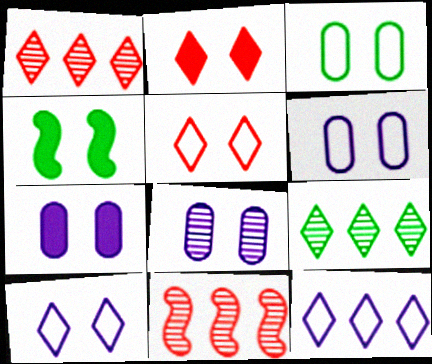[[2, 4, 7], 
[4, 5, 8], 
[6, 7, 8]]